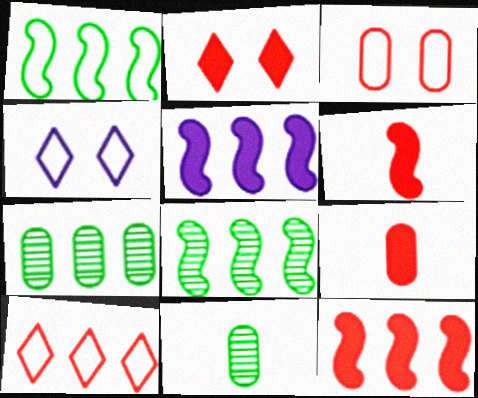[[2, 9, 12], 
[4, 6, 7], 
[4, 8, 9], 
[4, 11, 12], 
[5, 7, 10]]